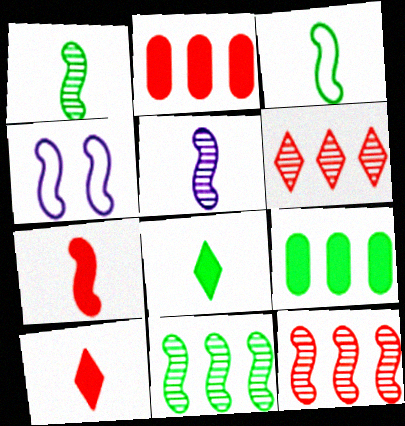[[3, 5, 7], 
[4, 7, 11]]